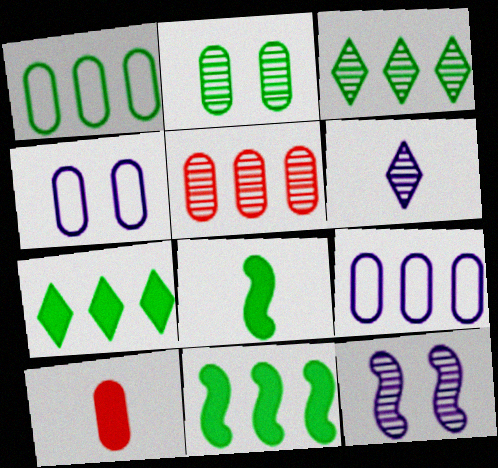[[1, 3, 11], 
[2, 9, 10]]